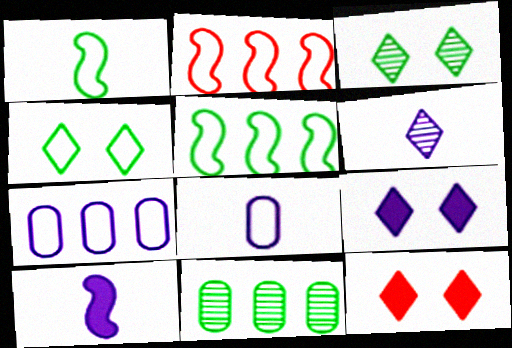[[2, 4, 8], 
[6, 8, 10]]